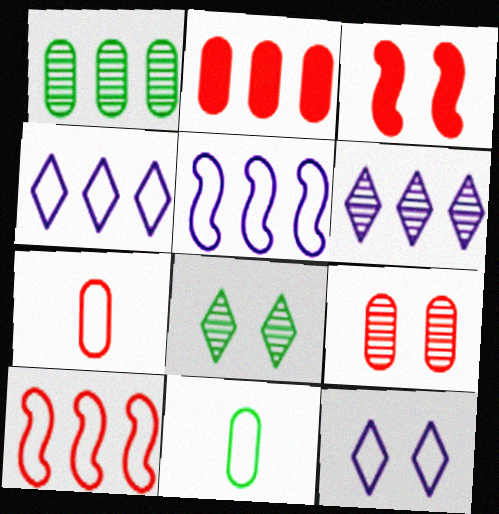[[2, 7, 9], 
[3, 6, 11], 
[10, 11, 12]]